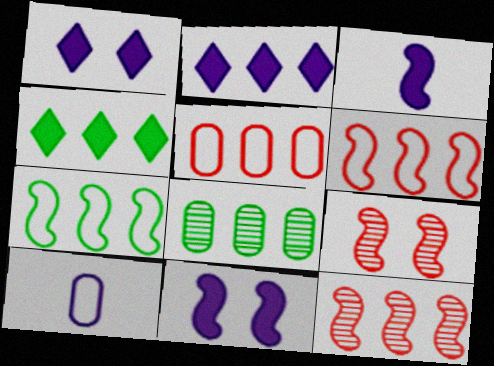[[2, 6, 8], 
[3, 7, 9], 
[4, 7, 8], 
[4, 9, 10]]